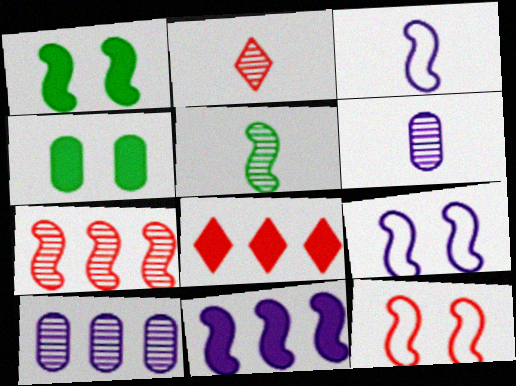[[1, 3, 7], 
[2, 5, 6], 
[5, 11, 12]]